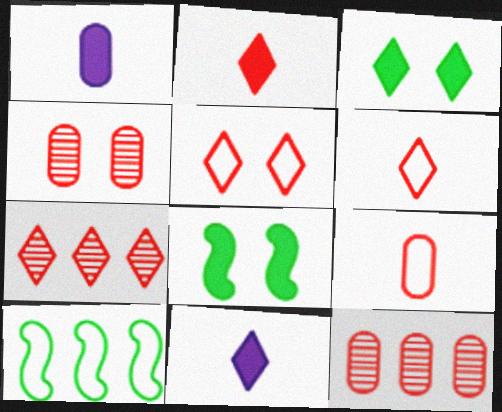[[2, 5, 7], 
[4, 10, 11]]